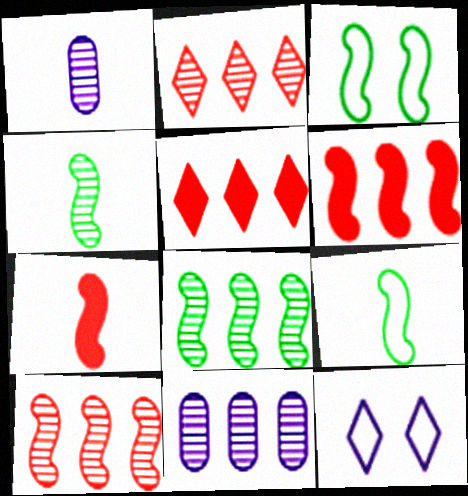[[1, 3, 5], 
[2, 8, 11]]